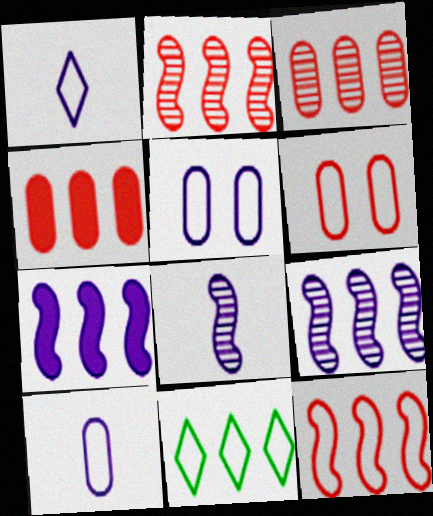[[3, 7, 11], 
[4, 9, 11]]